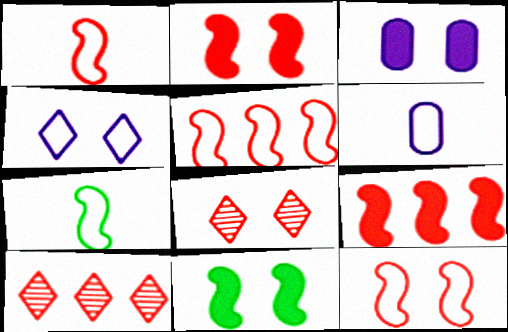[[1, 5, 12], 
[3, 7, 10], 
[6, 10, 11]]